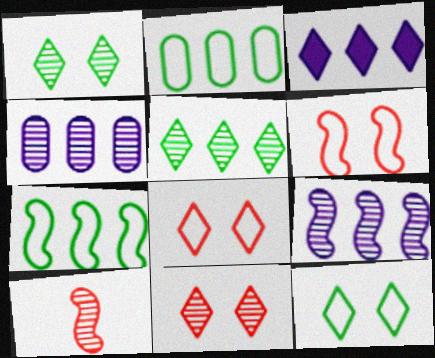[[1, 4, 10]]